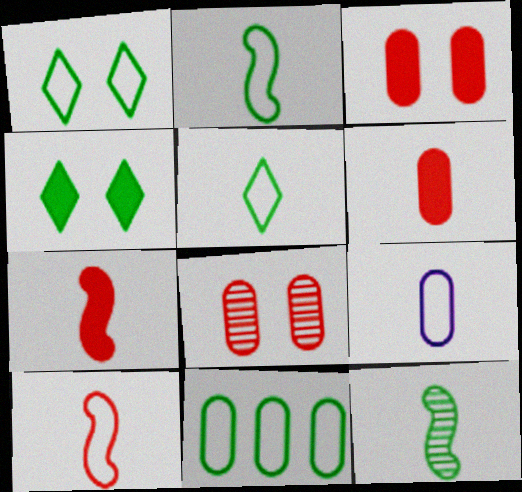[[1, 2, 11], 
[4, 11, 12], 
[5, 9, 10]]